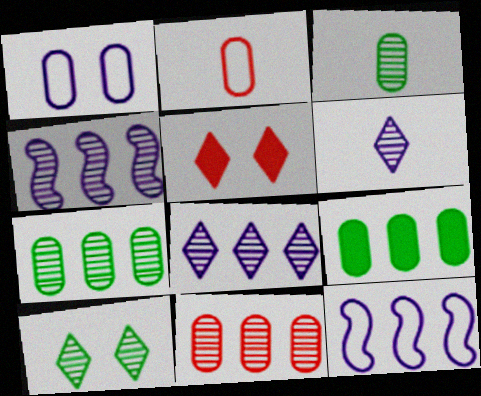[[3, 5, 12]]